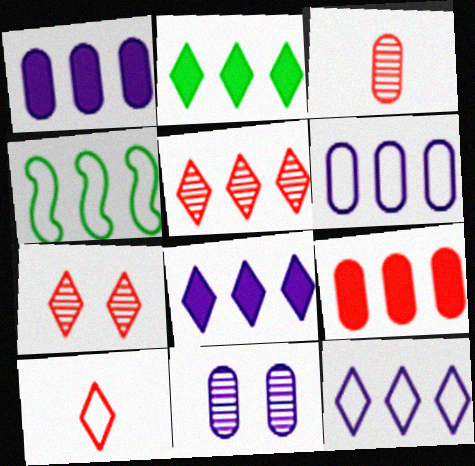[[1, 4, 5], 
[2, 5, 12]]